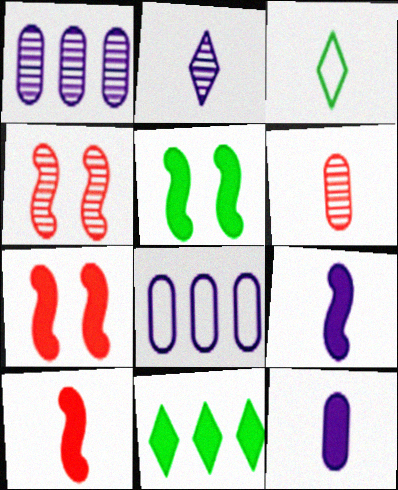[[1, 3, 7], 
[3, 6, 9], 
[7, 11, 12]]